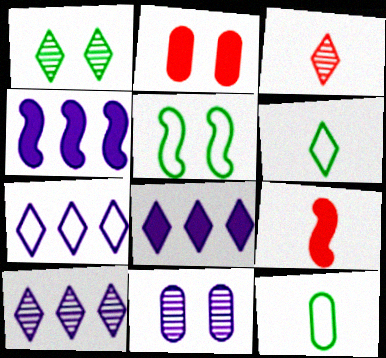[[1, 3, 10], 
[7, 8, 10]]